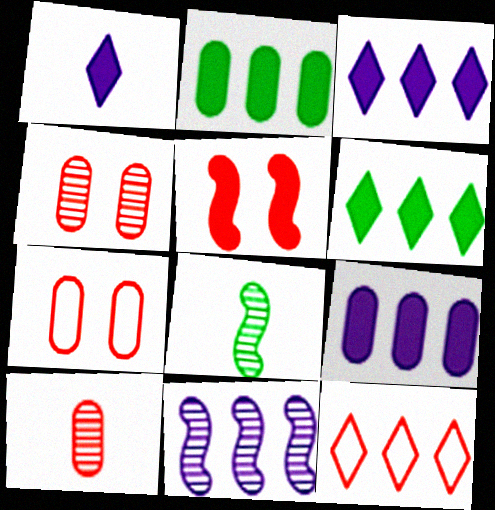[[1, 2, 5], 
[2, 11, 12], 
[3, 7, 8], 
[5, 10, 12]]